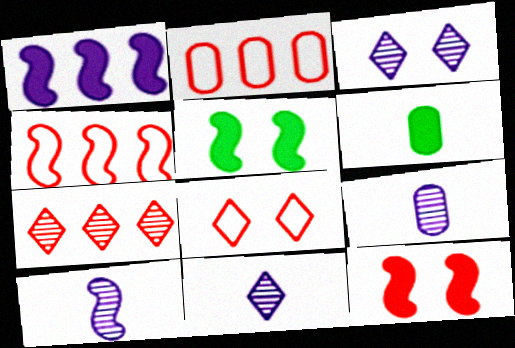[[2, 5, 11], 
[3, 4, 6], 
[4, 5, 10], 
[9, 10, 11]]